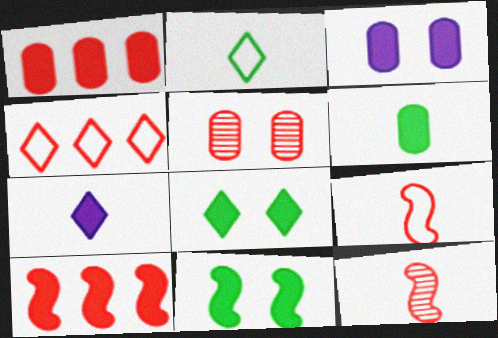[[1, 3, 6], 
[1, 7, 11]]